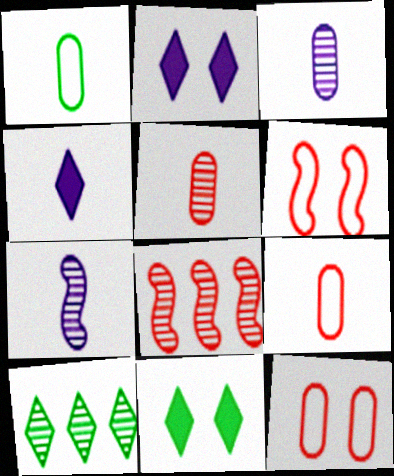[[1, 2, 8]]